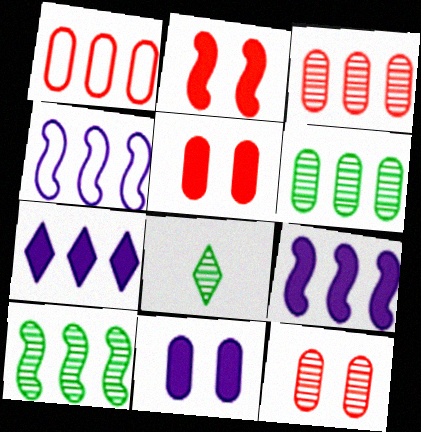[[1, 7, 10], 
[4, 5, 8]]